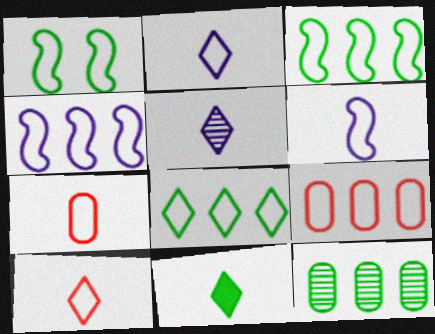[[1, 2, 9], 
[1, 11, 12], 
[4, 8, 9], 
[5, 10, 11]]